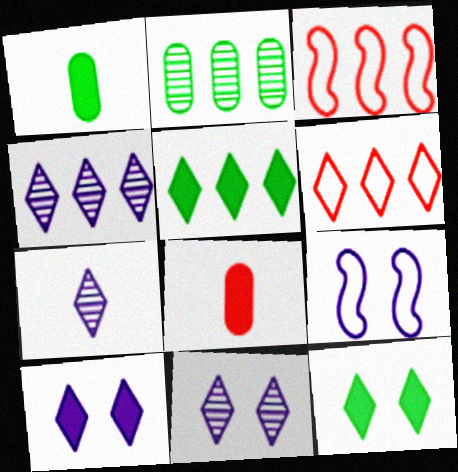[[1, 3, 11], 
[4, 5, 6], 
[4, 7, 11], 
[6, 7, 12]]